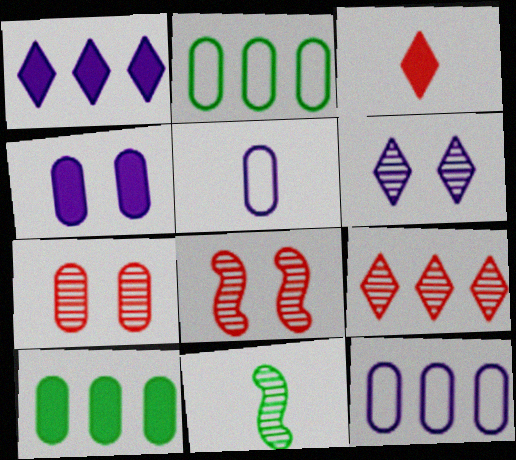[[3, 5, 11], 
[5, 7, 10]]